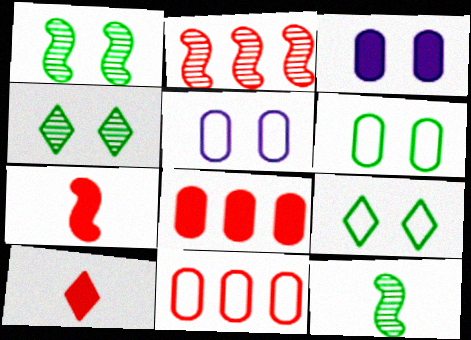[]